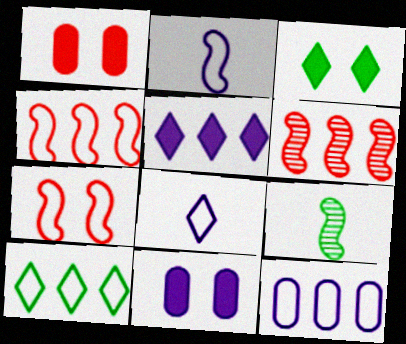[[4, 10, 12]]